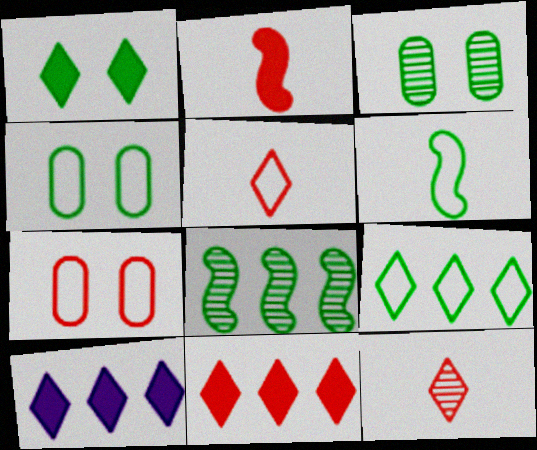[[4, 6, 9]]